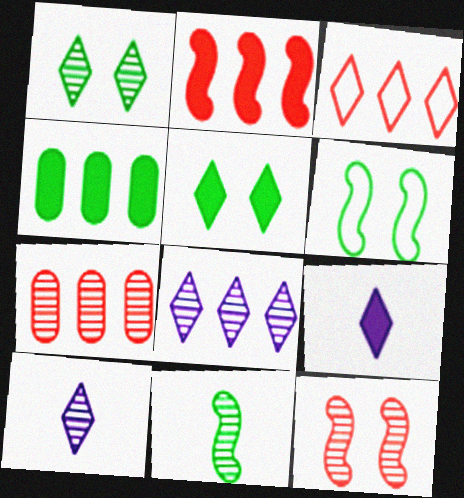[[1, 3, 9], 
[2, 3, 7], 
[3, 5, 10], 
[6, 7, 9]]